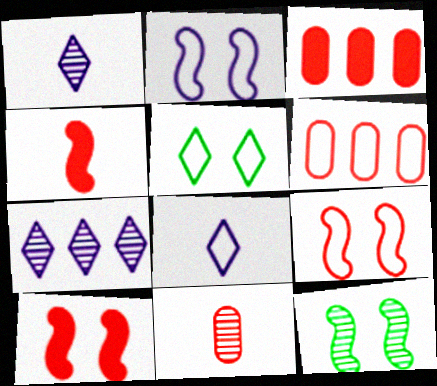[[2, 10, 12], 
[3, 8, 12], 
[7, 11, 12]]